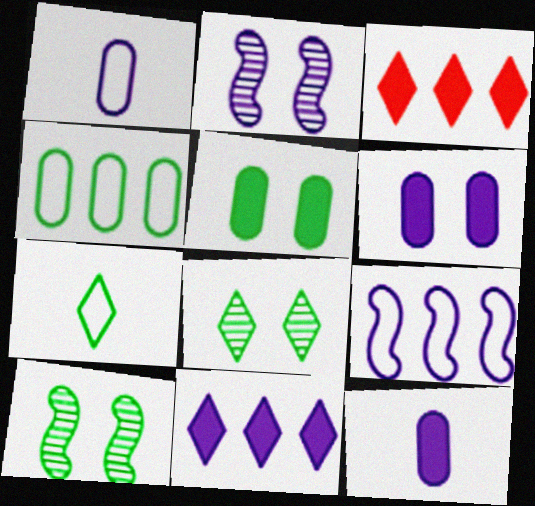[[1, 2, 11], 
[1, 3, 10]]